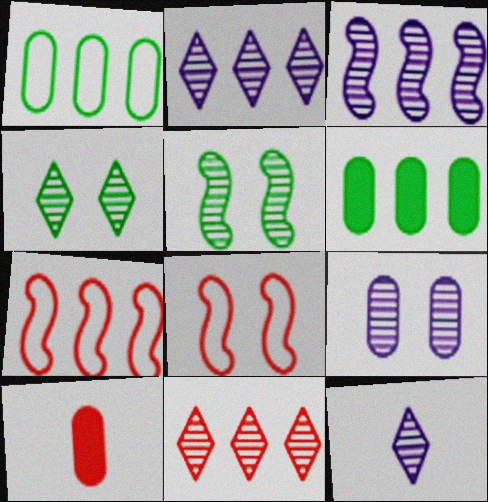[[1, 9, 10], 
[2, 6, 7], 
[3, 9, 12], 
[4, 11, 12], 
[6, 8, 12], 
[8, 10, 11]]